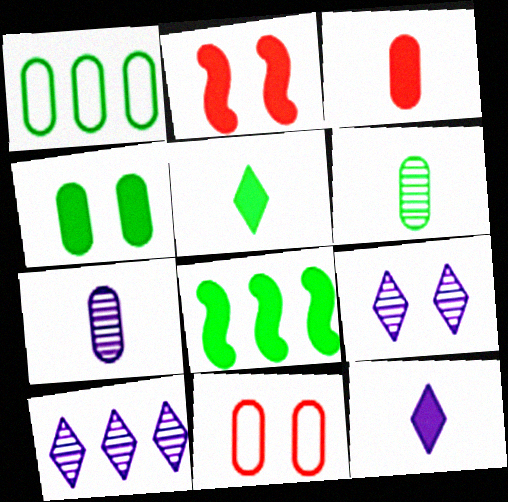[[1, 4, 6], 
[4, 5, 8]]